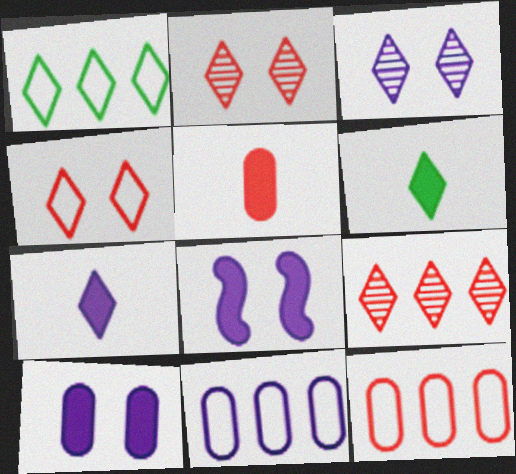[[1, 2, 7]]